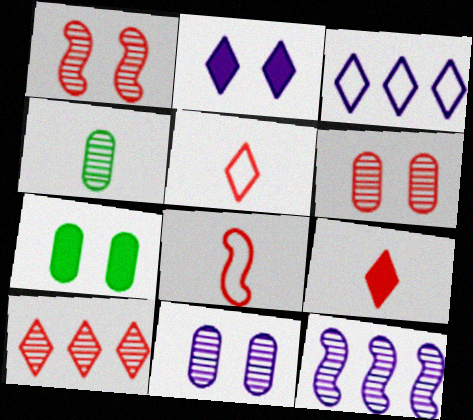[[5, 7, 12]]